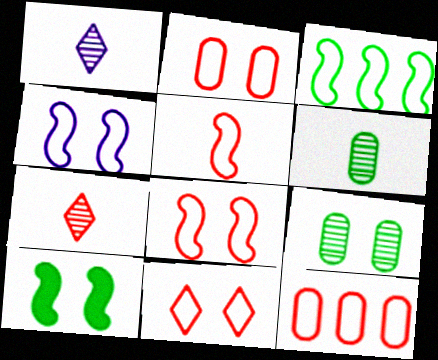[[1, 10, 12], 
[2, 8, 11], 
[3, 4, 5], 
[5, 11, 12]]